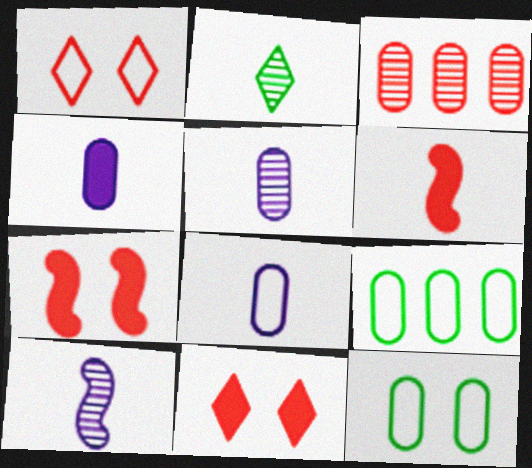[[1, 3, 6], 
[2, 6, 8], 
[3, 4, 12], 
[4, 5, 8], 
[9, 10, 11]]